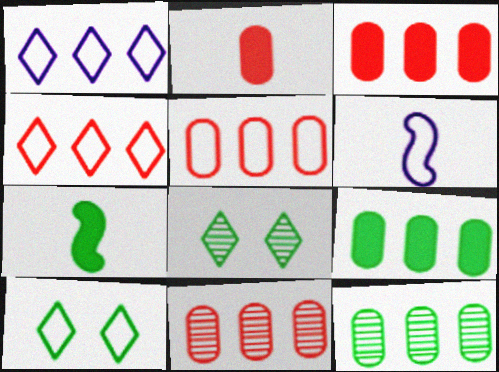[[3, 5, 11], 
[3, 6, 8], 
[5, 6, 10], 
[7, 10, 12]]